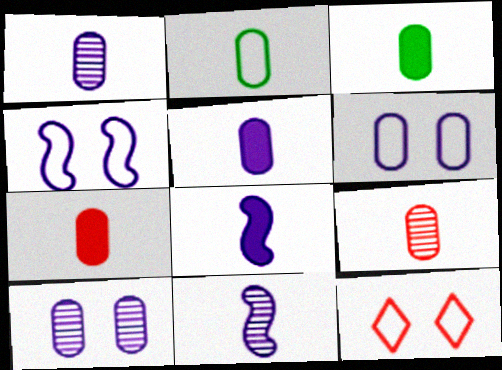[[1, 2, 7], 
[2, 5, 9], 
[3, 5, 7]]